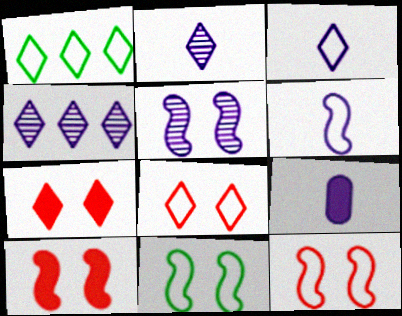[[1, 2, 7], 
[1, 3, 8], 
[2, 6, 9], 
[5, 10, 11]]